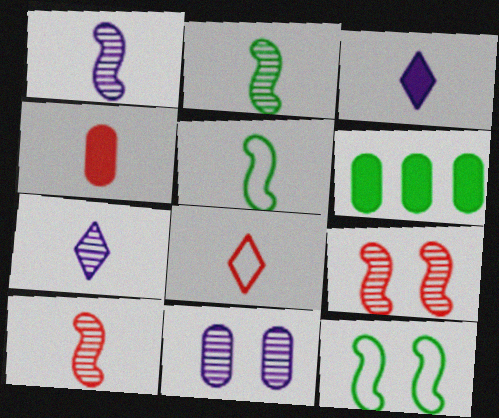[[1, 2, 10], 
[4, 5, 7], 
[4, 8, 10]]